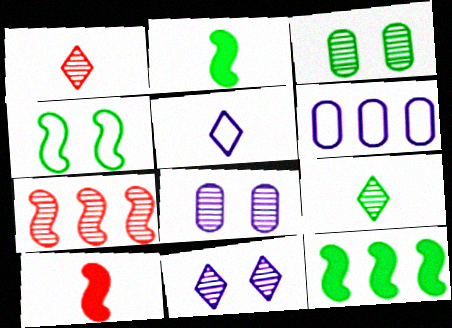[[7, 8, 9]]